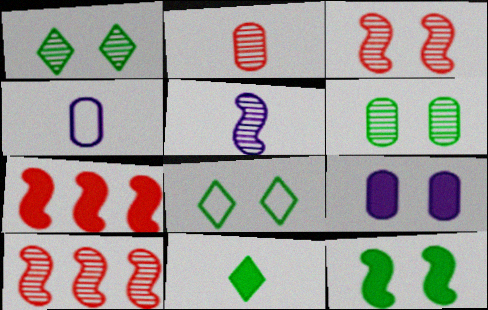[[1, 4, 7], 
[3, 8, 9], 
[6, 8, 12], 
[7, 9, 11]]